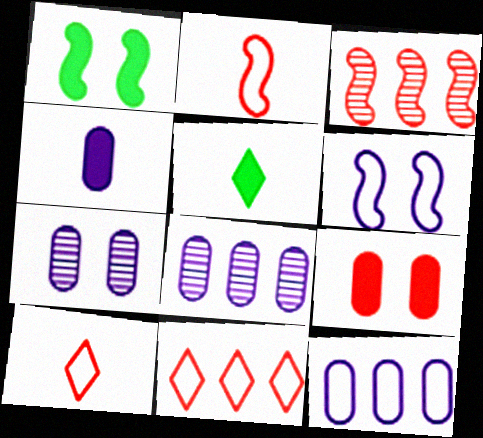[[1, 8, 10], 
[3, 9, 10], 
[4, 7, 12]]